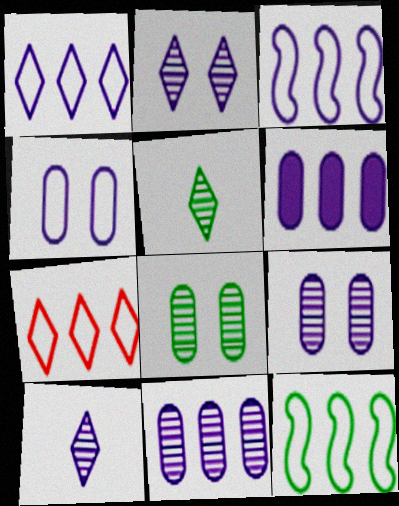[]